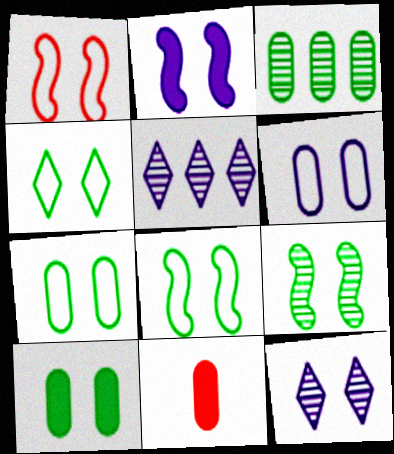[[1, 2, 9], 
[1, 4, 6], 
[1, 10, 12], 
[2, 6, 12], 
[3, 6, 11], 
[4, 7, 8], 
[4, 9, 10], 
[5, 8, 11]]